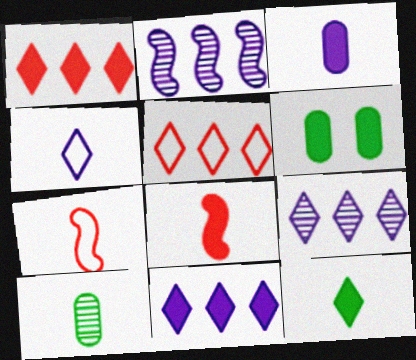[[3, 8, 12], 
[4, 8, 10], 
[6, 7, 9], 
[6, 8, 11]]